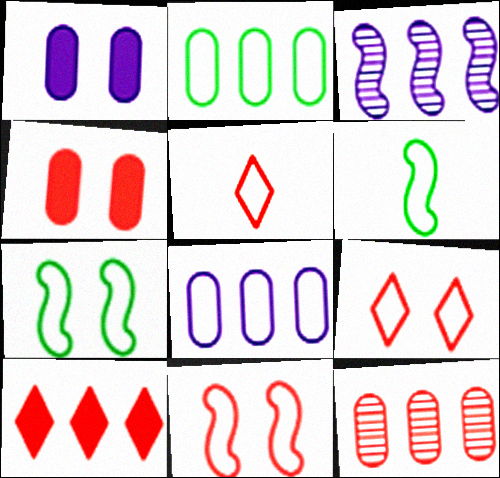[[2, 3, 10], 
[5, 7, 8], 
[6, 8, 9]]